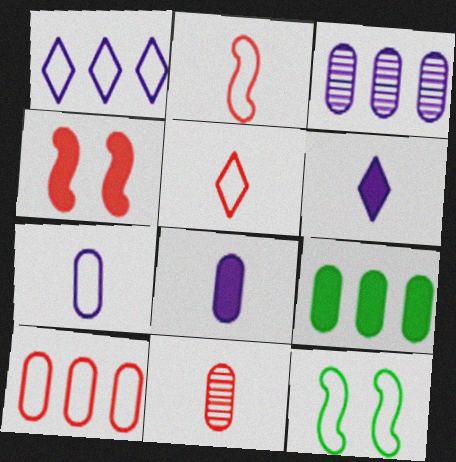[[3, 9, 10], 
[4, 6, 9]]